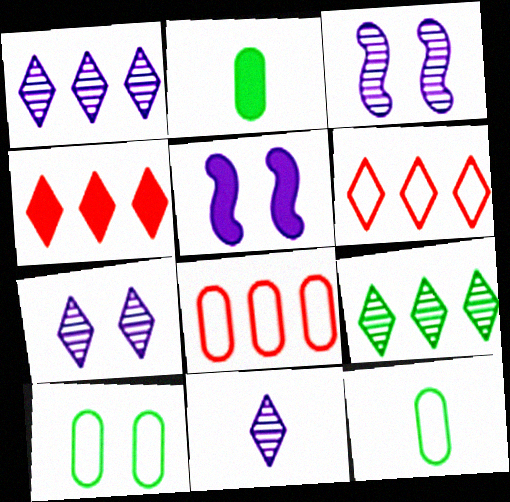[[1, 7, 11], 
[2, 3, 6], 
[2, 4, 5], 
[3, 4, 12]]